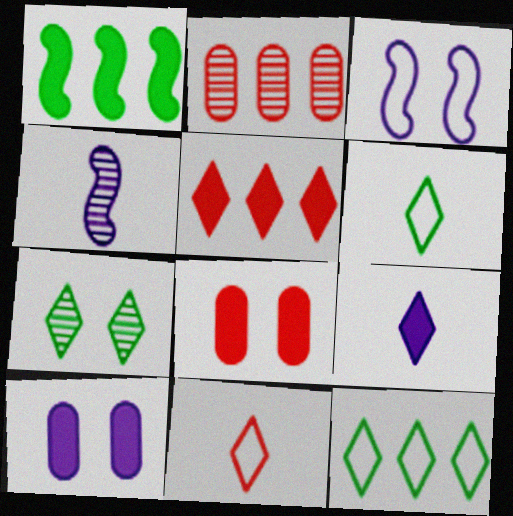[[1, 8, 9], 
[2, 4, 7], 
[3, 7, 8], 
[4, 8, 12]]